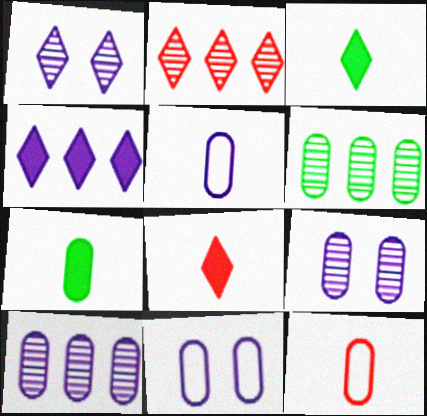[]